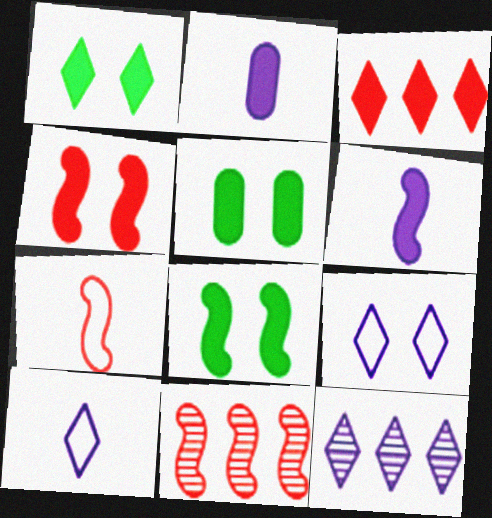[[1, 5, 8], 
[2, 3, 8], 
[3, 5, 6], 
[4, 7, 11], 
[5, 7, 12], 
[5, 10, 11]]